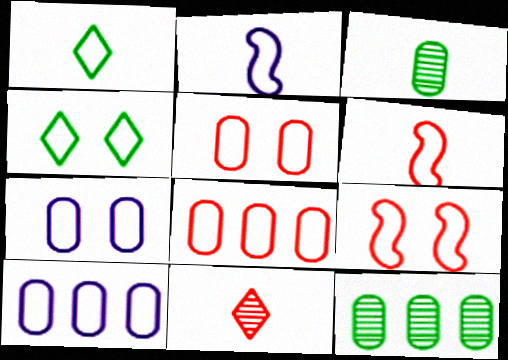[[1, 9, 10], 
[2, 4, 8], 
[4, 6, 10], 
[4, 7, 9]]